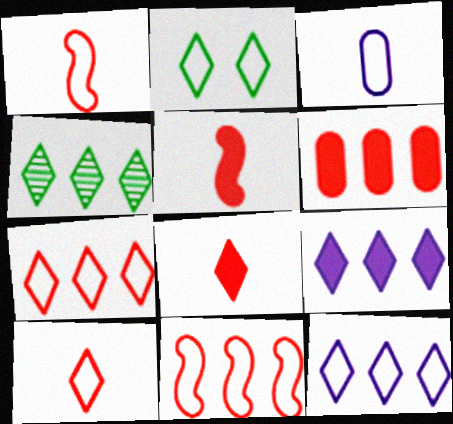[[2, 3, 11], 
[2, 10, 12], 
[4, 7, 9]]